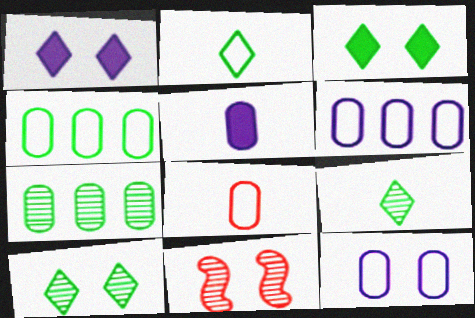[[3, 11, 12], 
[4, 8, 12]]